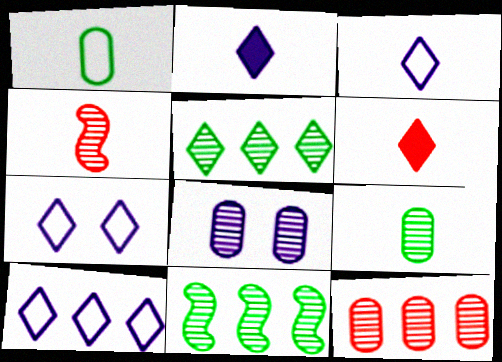[[1, 2, 4], 
[3, 7, 10], 
[4, 5, 8], 
[5, 6, 7], 
[8, 9, 12]]